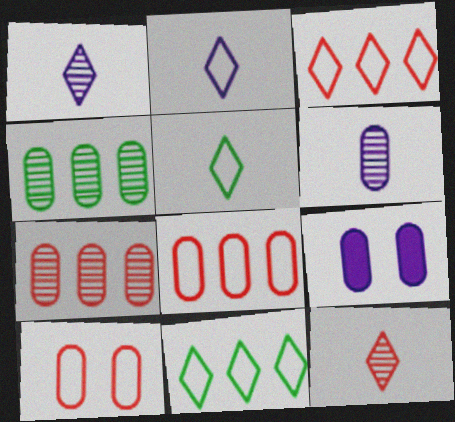[]